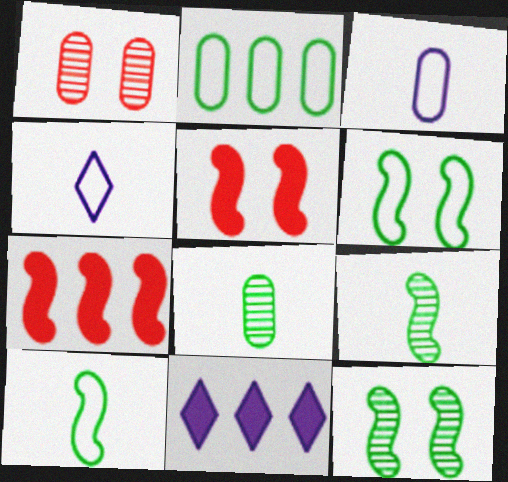[[1, 10, 11]]